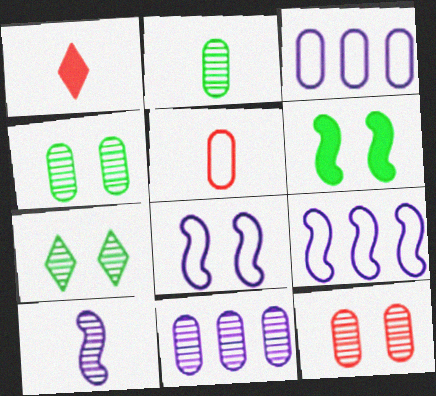[[1, 4, 9], 
[2, 11, 12]]